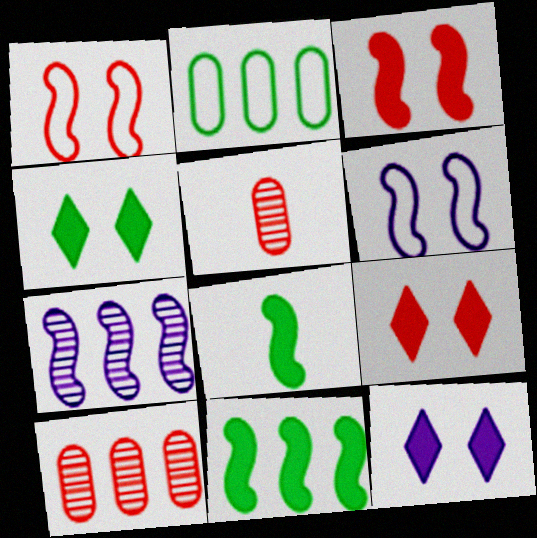[[1, 7, 8], 
[4, 9, 12]]